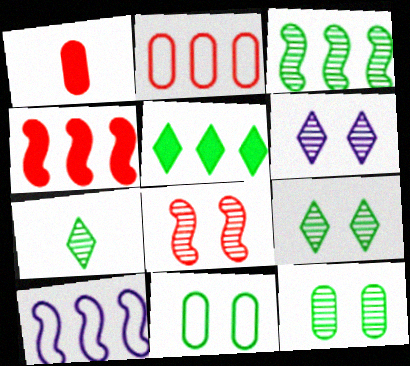[[1, 9, 10], 
[3, 4, 10], 
[3, 7, 12], 
[6, 8, 12]]